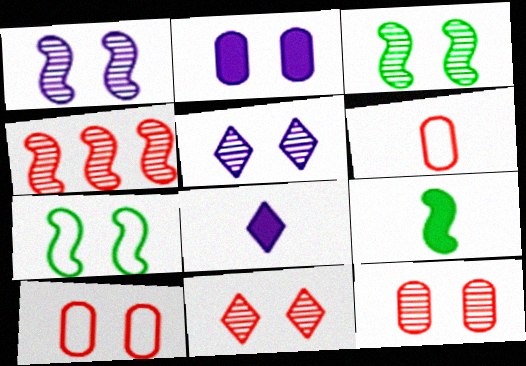[[2, 7, 11], 
[3, 5, 12]]